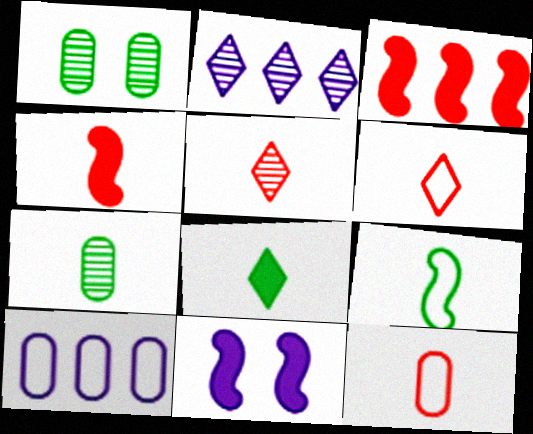[[4, 5, 12], 
[7, 8, 9]]